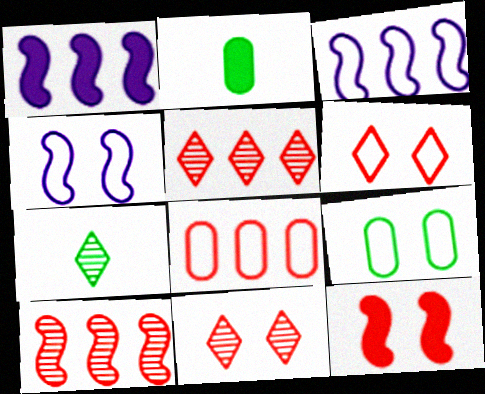[[2, 3, 11], 
[2, 4, 5], 
[4, 6, 9]]